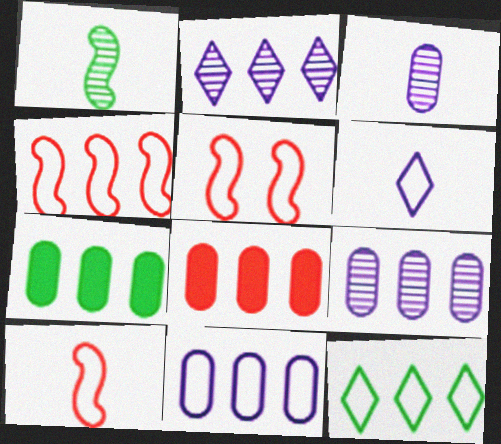[[2, 4, 7], 
[4, 5, 10], 
[4, 11, 12]]